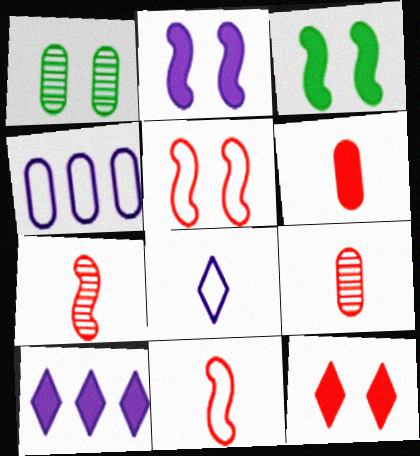[[1, 4, 6], 
[1, 10, 11], 
[3, 6, 10]]